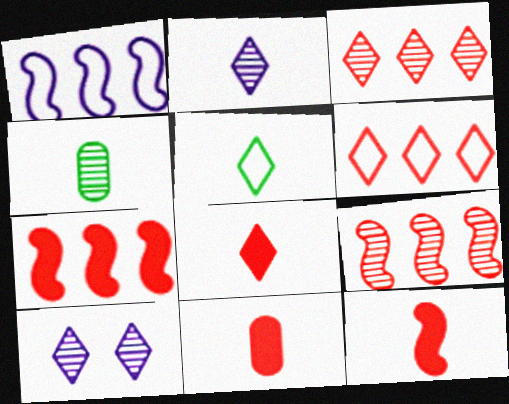[[2, 5, 8], 
[4, 9, 10], 
[8, 11, 12]]